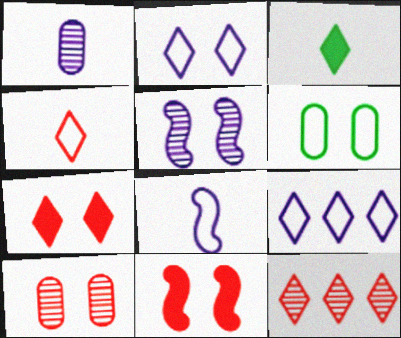[[2, 3, 12], 
[4, 7, 12], 
[5, 6, 7]]